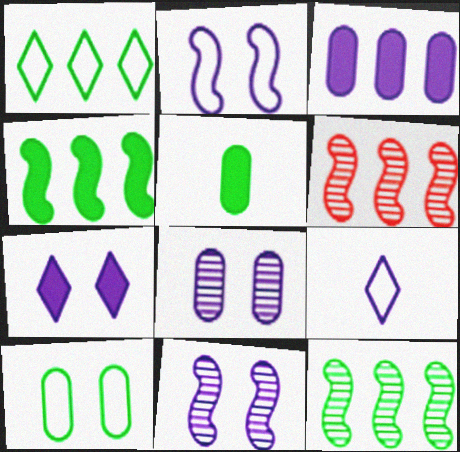[[1, 3, 6], 
[2, 7, 8], 
[3, 9, 11]]